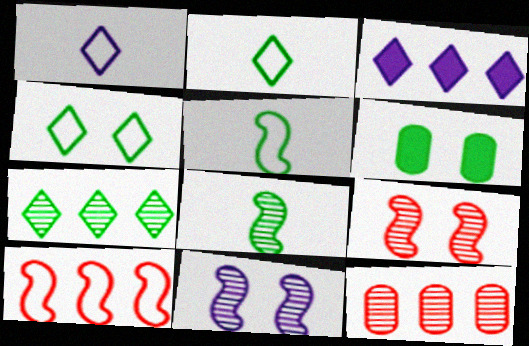[[5, 6, 7]]